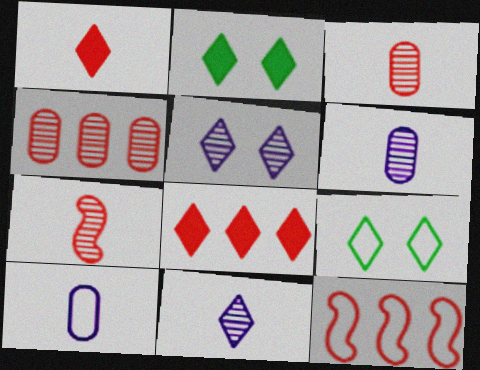[[2, 6, 12], 
[4, 8, 12], 
[8, 9, 11], 
[9, 10, 12]]